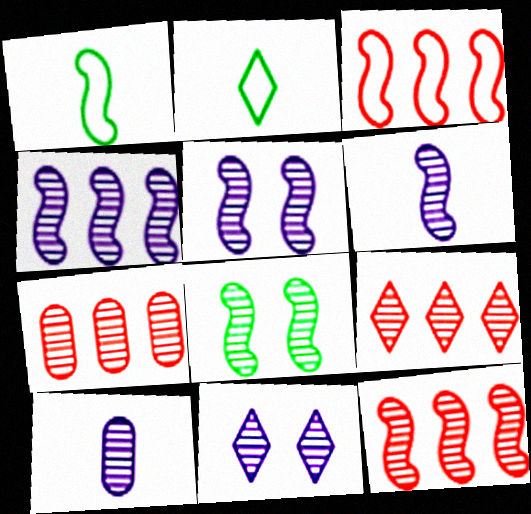[[4, 5, 6], 
[4, 10, 11], 
[6, 8, 12], 
[7, 9, 12], 
[8, 9, 10]]